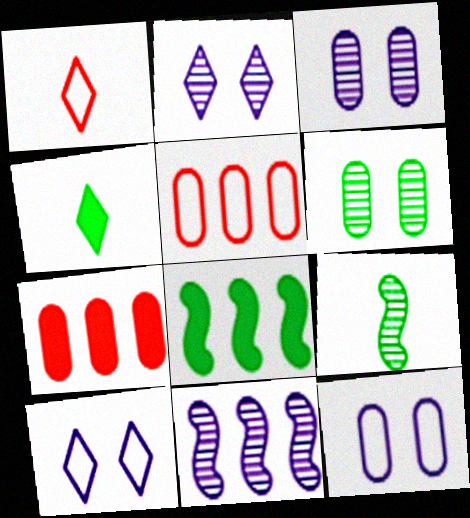[[1, 3, 8], 
[7, 9, 10]]